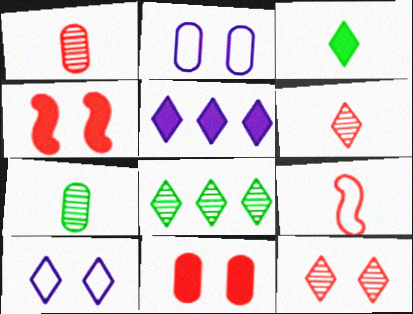[]